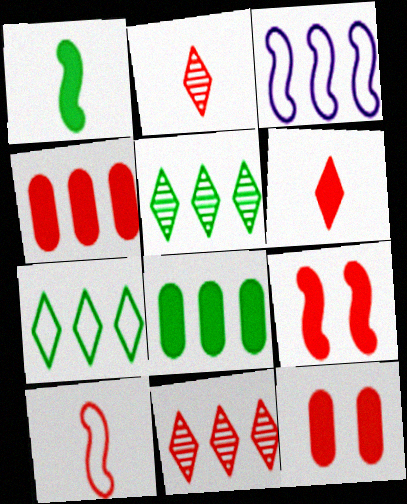[[3, 4, 5], 
[3, 8, 11], 
[4, 6, 9], 
[10, 11, 12]]